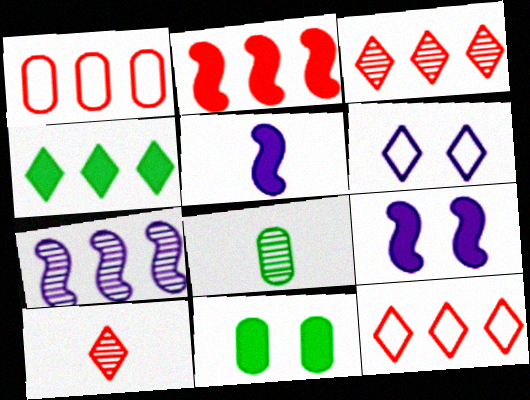[[1, 2, 3], 
[1, 4, 7], 
[2, 6, 8], 
[4, 6, 10], 
[8, 9, 12]]